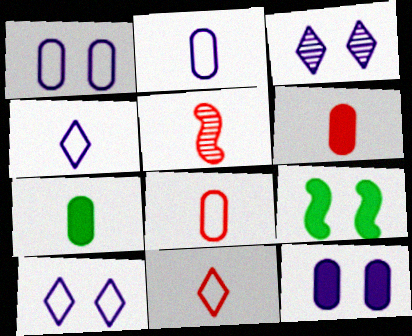[[4, 5, 7], 
[5, 6, 11]]